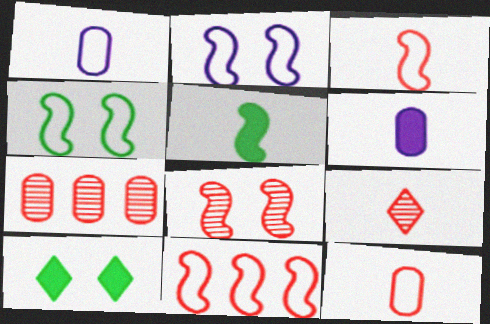[[1, 5, 9], 
[7, 8, 9]]